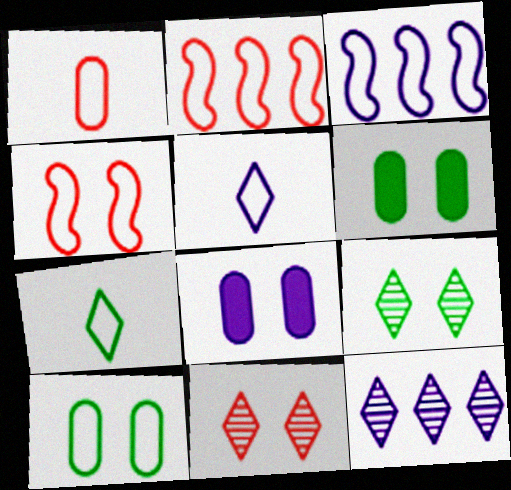[[2, 5, 10], 
[4, 8, 9]]